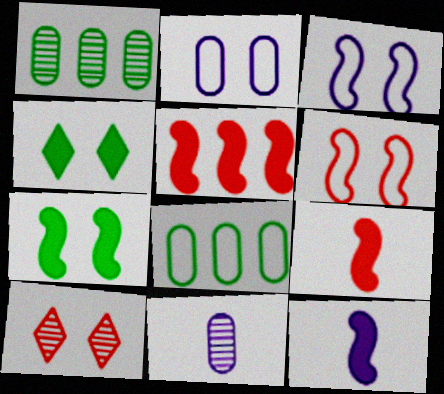[[2, 7, 10], 
[5, 7, 12], 
[8, 10, 12]]